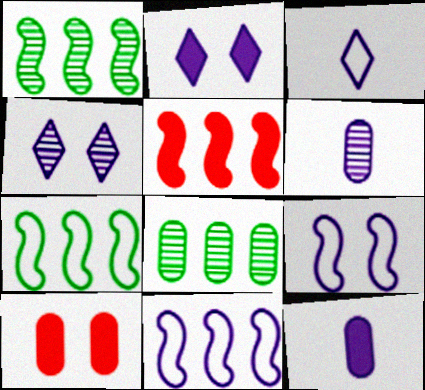[[1, 3, 10], 
[1, 5, 11], 
[2, 6, 11], 
[4, 11, 12]]